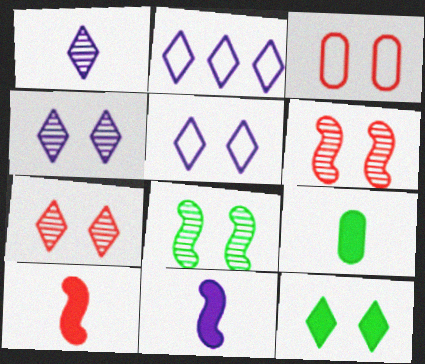[[2, 6, 9], 
[5, 7, 12]]